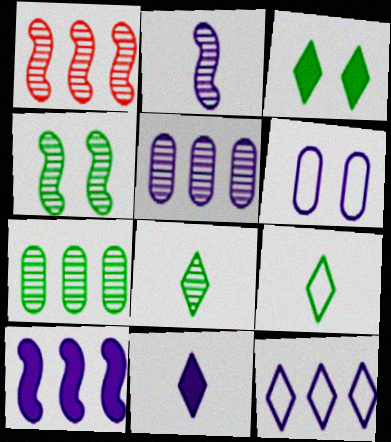[[1, 2, 4], 
[4, 7, 8], 
[5, 10, 12]]